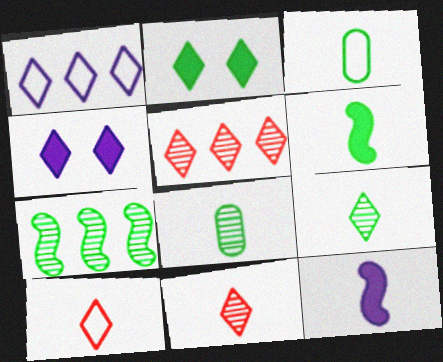[[1, 2, 11], 
[2, 3, 7], 
[3, 6, 9], 
[3, 11, 12], 
[8, 10, 12]]